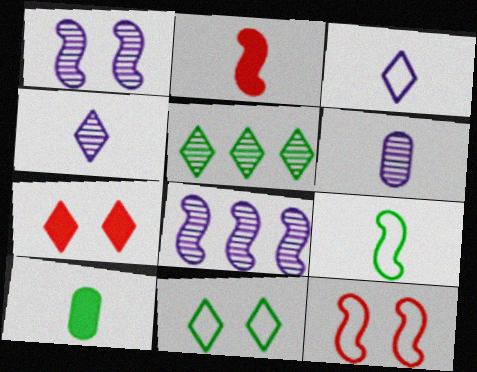[[3, 5, 7]]